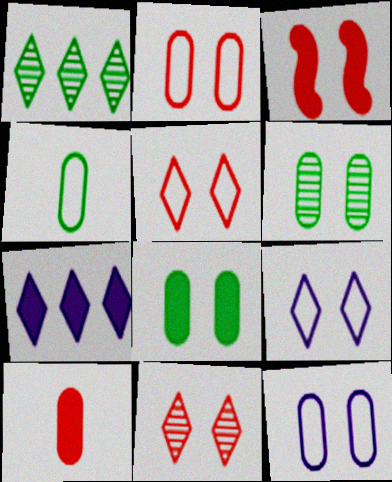[[2, 3, 11], 
[3, 6, 9]]